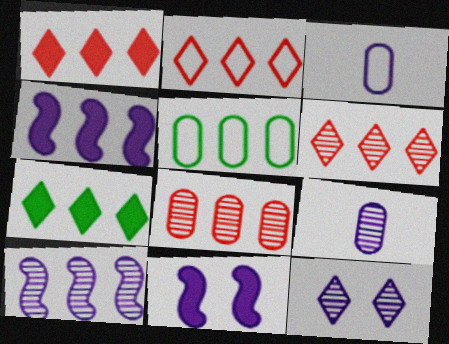[[1, 2, 6], 
[1, 5, 10], 
[3, 4, 12], 
[4, 5, 6], 
[9, 10, 12]]